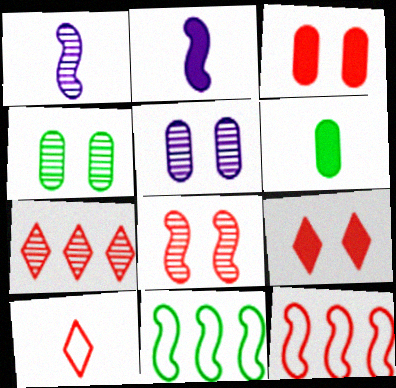[[1, 4, 7], 
[1, 6, 10], 
[2, 8, 11], 
[7, 9, 10]]